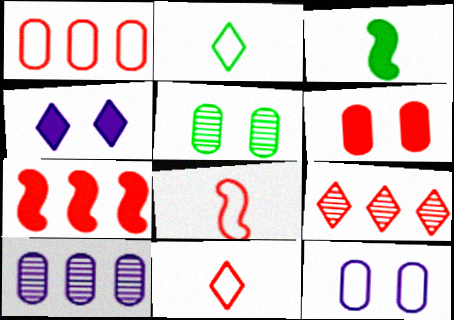[[1, 7, 9], 
[2, 4, 9], 
[3, 9, 12], 
[5, 6, 12], 
[6, 8, 9]]